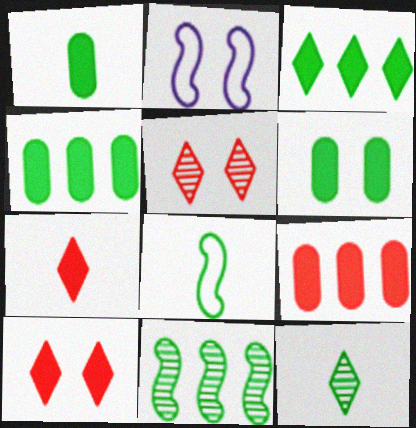[[1, 4, 6], 
[1, 8, 12], 
[2, 5, 6], 
[2, 9, 12]]